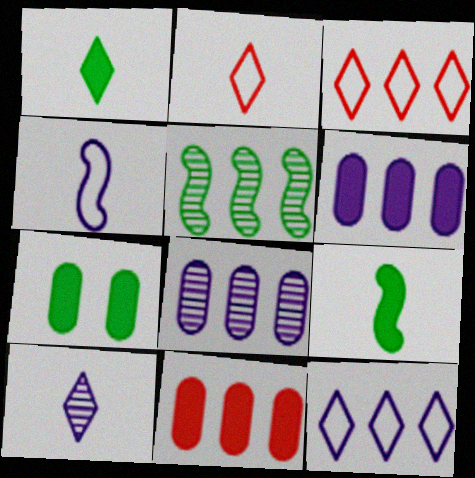[[1, 2, 10], 
[3, 5, 6], 
[5, 11, 12]]